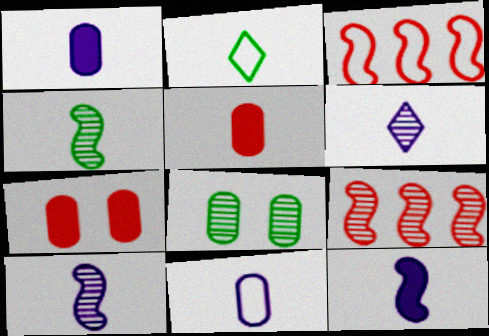[[2, 5, 10], 
[6, 8, 9], 
[6, 11, 12]]